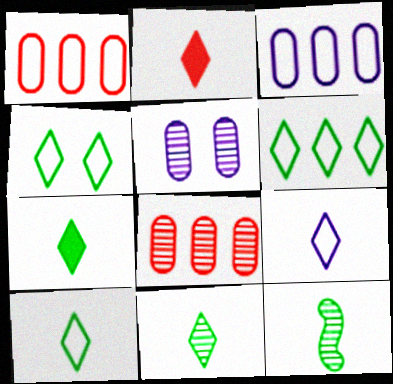[[2, 9, 11], 
[4, 6, 10], 
[7, 10, 11]]